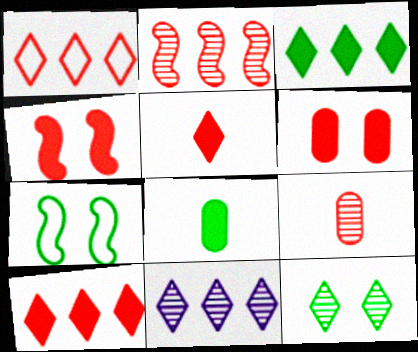[[1, 3, 11], 
[1, 4, 9]]